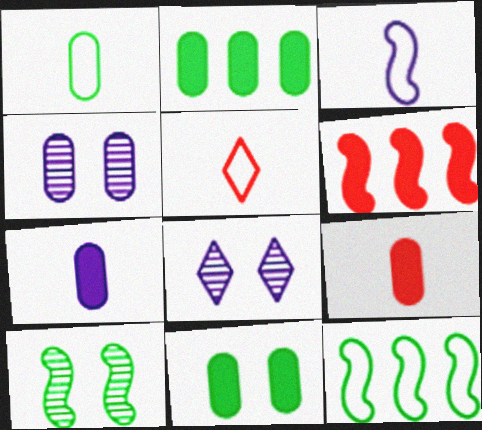[[1, 3, 5], 
[1, 6, 8], 
[3, 6, 10], 
[8, 9, 12]]